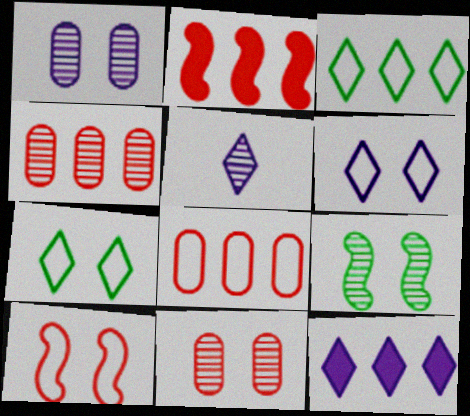[[4, 5, 9], 
[5, 6, 12]]